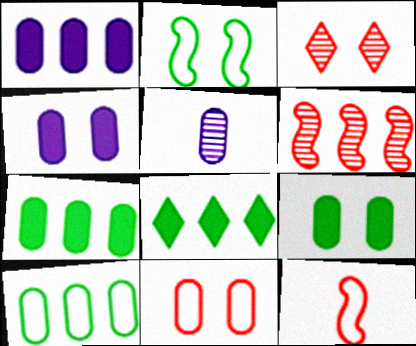[[2, 3, 4], 
[5, 7, 11]]